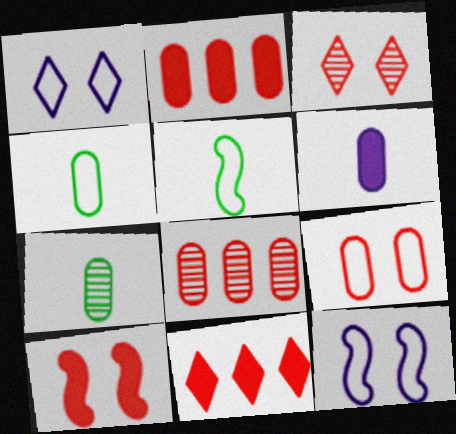[[3, 9, 10], 
[7, 11, 12]]